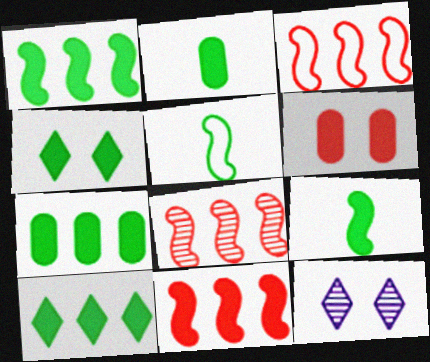[[1, 2, 4], 
[1, 7, 10], 
[2, 3, 12], 
[3, 8, 11], 
[4, 7, 9]]